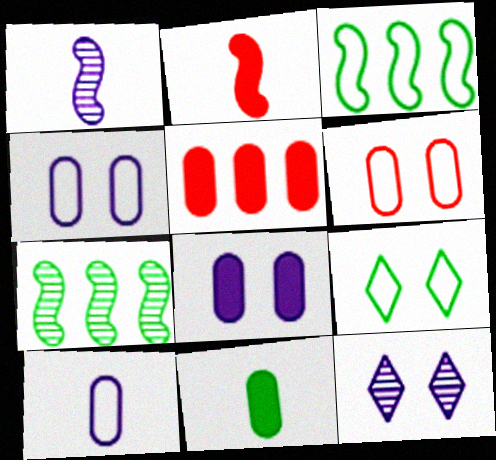[[1, 5, 9], 
[5, 8, 11], 
[7, 9, 11]]